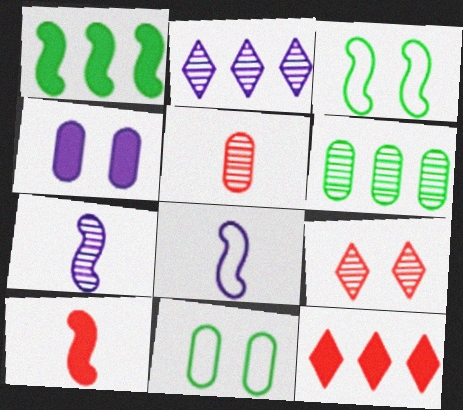[[2, 4, 8], 
[2, 10, 11], 
[3, 4, 9], 
[6, 7, 9], 
[7, 11, 12]]